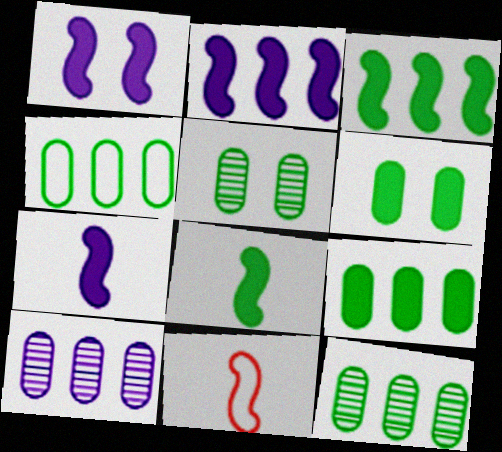[[1, 2, 7], 
[4, 9, 12]]